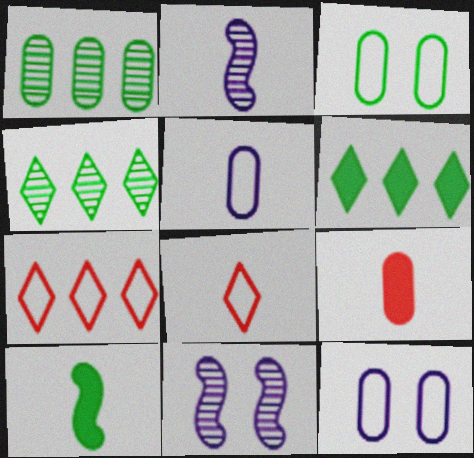[[1, 9, 12], 
[3, 4, 10]]